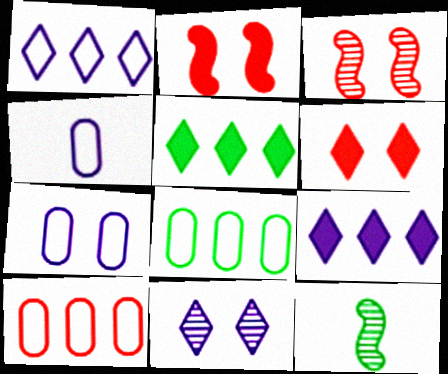[[3, 4, 5]]